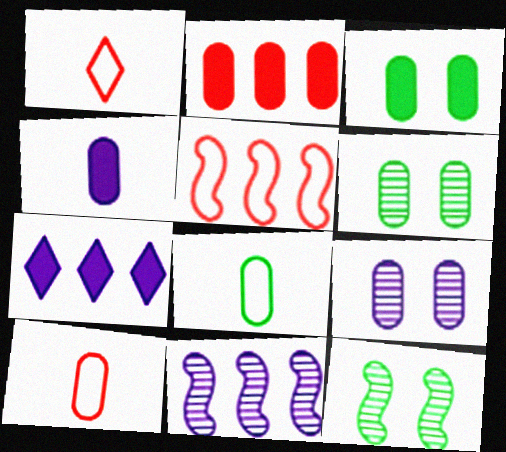[[1, 3, 11], 
[2, 3, 4], 
[2, 8, 9], 
[7, 10, 12]]